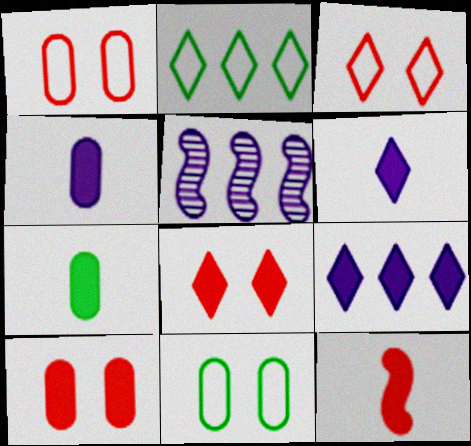[[3, 5, 7], 
[6, 7, 12]]